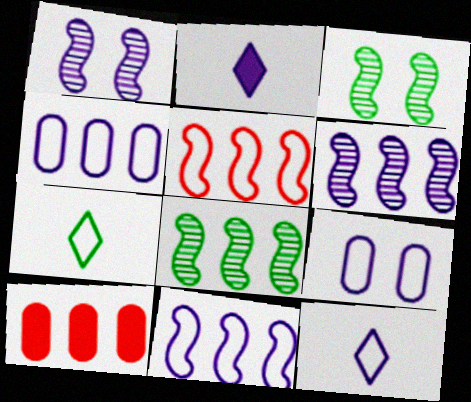[[1, 2, 4], 
[1, 7, 10], 
[2, 6, 9], 
[3, 10, 12], 
[5, 7, 9], 
[9, 11, 12]]